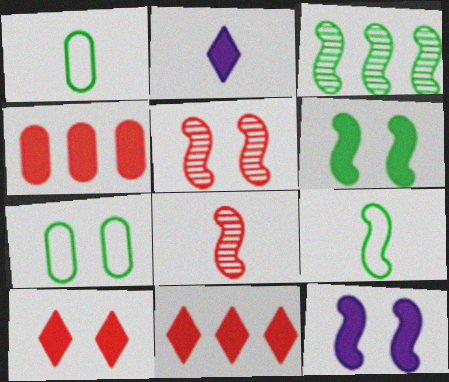[[1, 2, 8], 
[2, 4, 6], 
[3, 6, 9]]